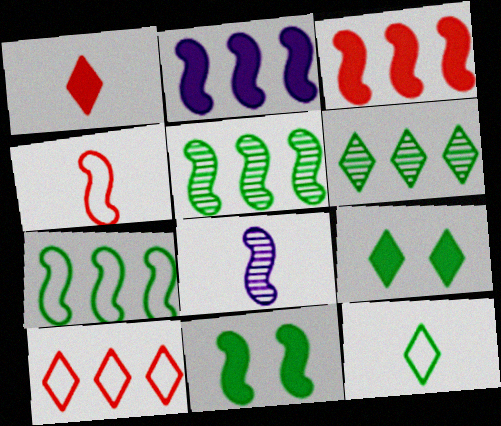[[6, 9, 12]]